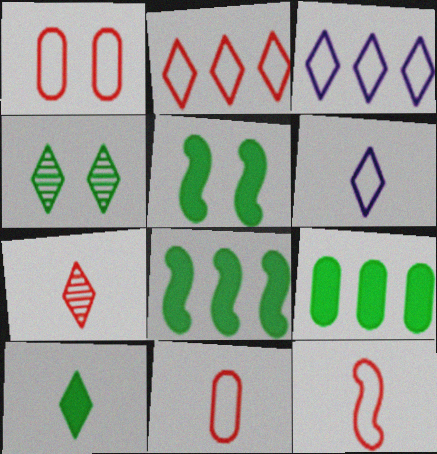[[1, 2, 12], 
[5, 9, 10], 
[6, 7, 10]]